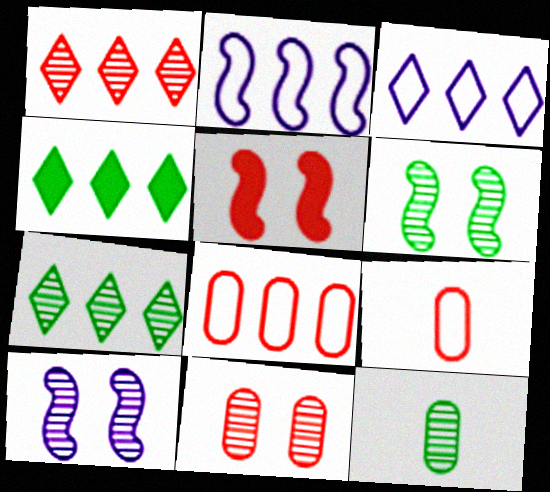[[1, 3, 4], 
[1, 5, 9], 
[1, 10, 12], 
[3, 5, 12], 
[4, 9, 10], 
[6, 7, 12]]